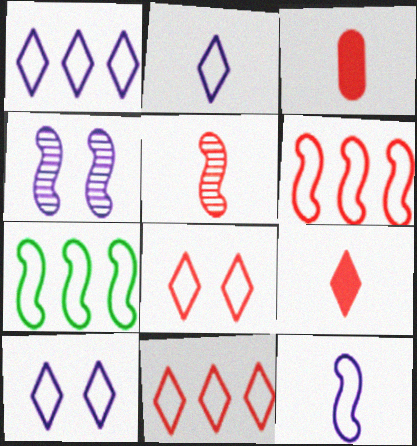[[1, 2, 10]]